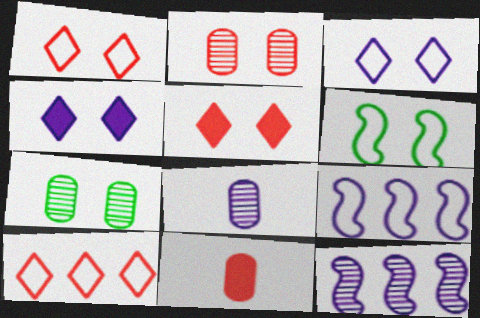[[2, 4, 6], 
[4, 8, 9]]